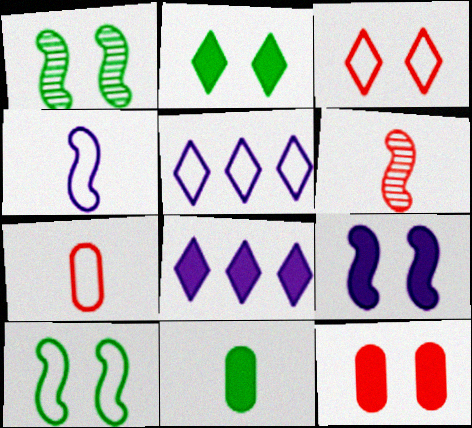[[1, 7, 8], 
[2, 9, 12], 
[5, 7, 10]]